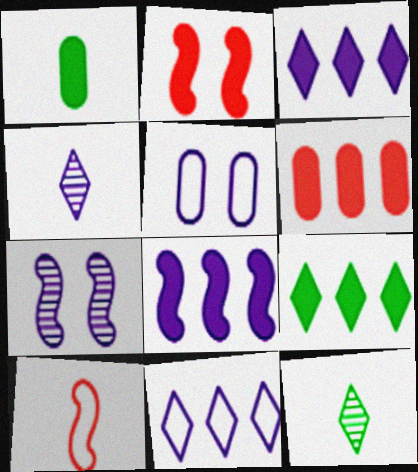[[1, 2, 3], 
[1, 4, 10], 
[4, 5, 8], 
[6, 8, 9]]